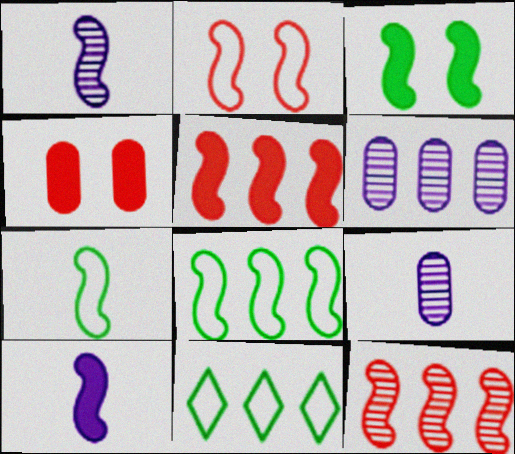[[1, 4, 11], 
[3, 5, 10], 
[5, 6, 11]]